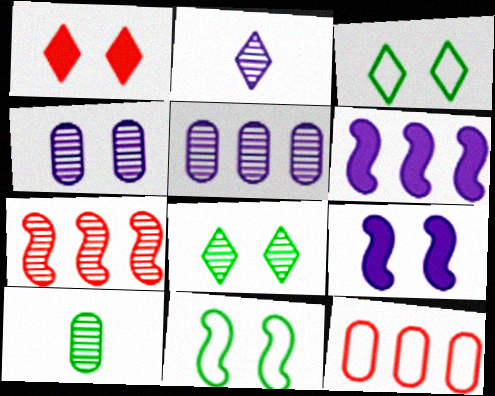[[1, 4, 11]]